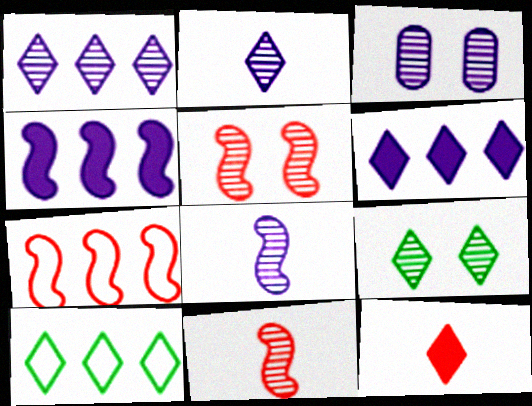[[1, 3, 8], 
[3, 5, 9]]